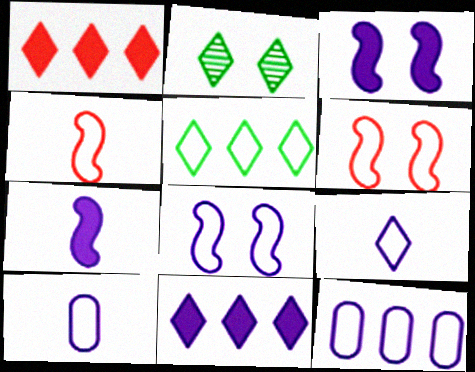[[1, 2, 9], 
[5, 6, 10], 
[8, 9, 12]]